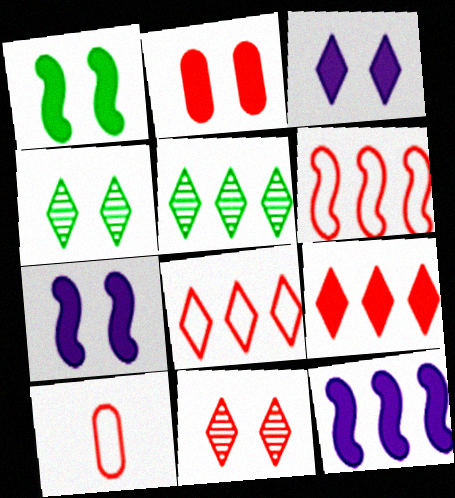[[1, 2, 3], 
[4, 10, 12], 
[5, 7, 10]]